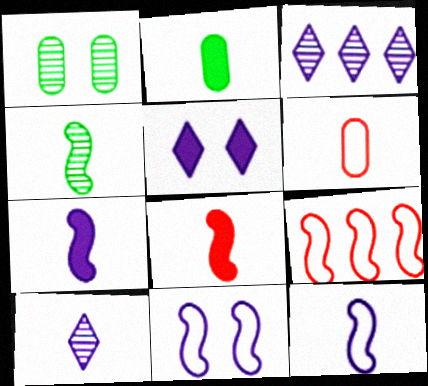[[4, 8, 12]]